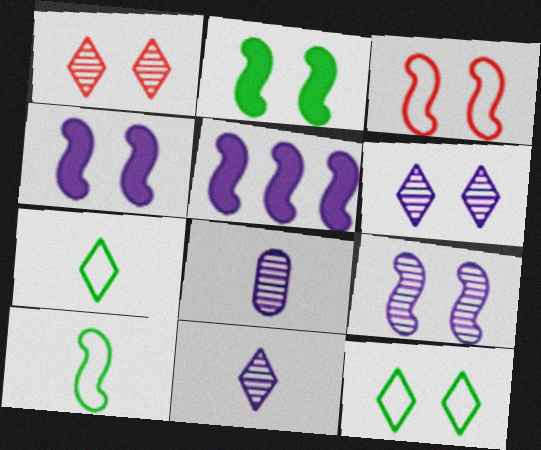[[2, 3, 9]]